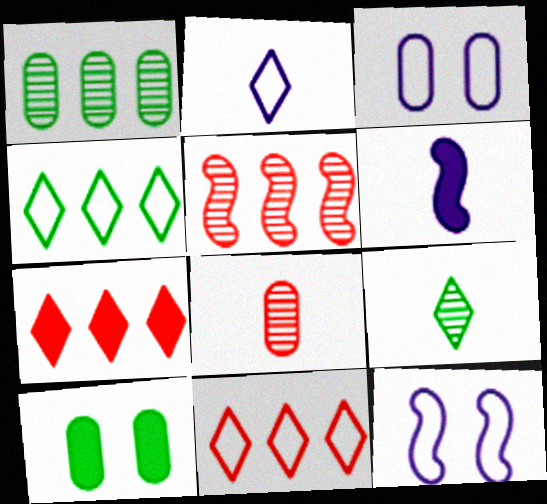[[2, 5, 10], 
[6, 7, 10]]